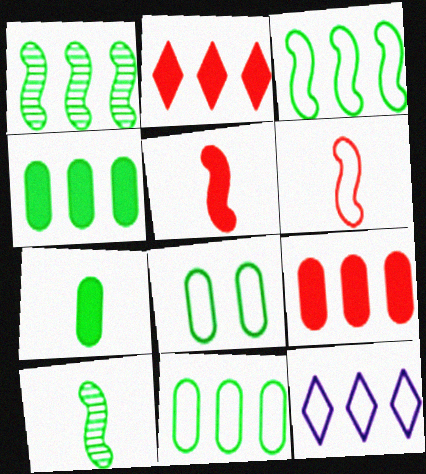[[1, 9, 12], 
[6, 8, 12]]